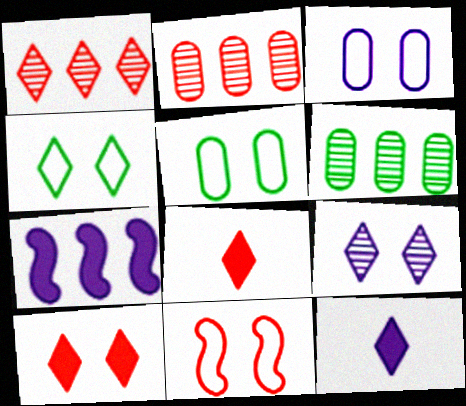[[1, 4, 12], 
[2, 8, 11], 
[3, 4, 11], 
[4, 9, 10], 
[6, 11, 12]]